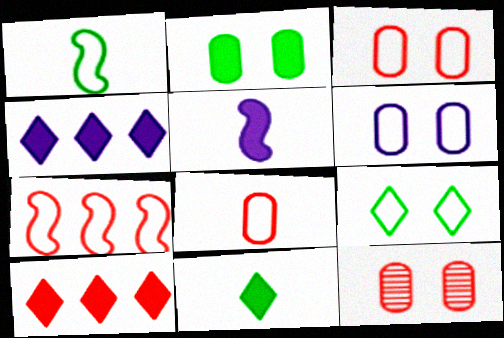[[1, 4, 12], 
[2, 5, 10], 
[2, 6, 12]]